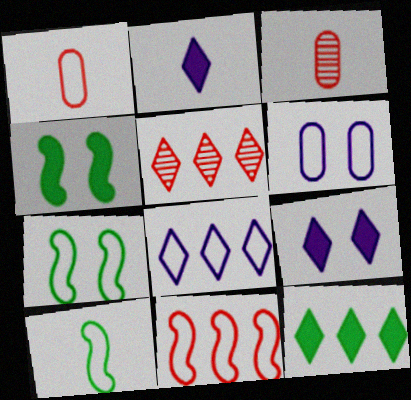[[1, 7, 8], 
[2, 3, 10], 
[3, 4, 8], 
[5, 8, 12]]